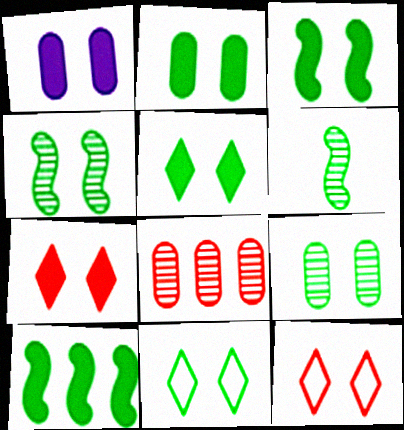[[1, 3, 7], 
[1, 4, 12], 
[2, 3, 5], 
[2, 4, 11], 
[3, 9, 11]]